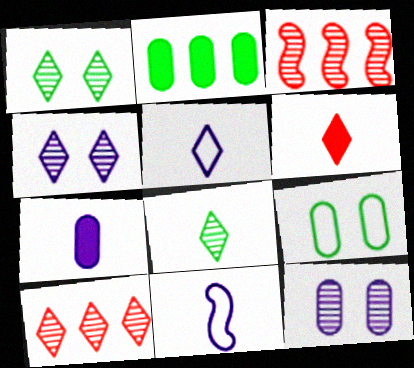[[3, 8, 12], 
[4, 8, 10], 
[5, 6, 8]]